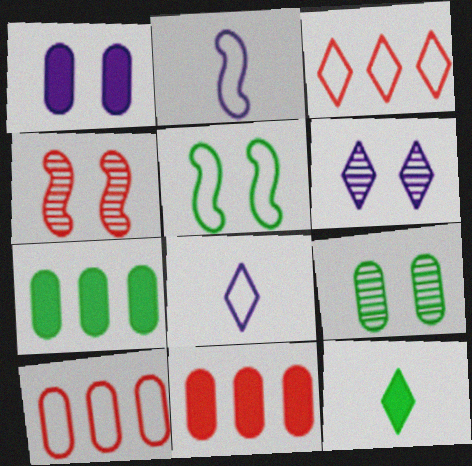[[3, 6, 12], 
[4, 6, 9], 
[4, 7, 8], 
[5, 8, 10]]